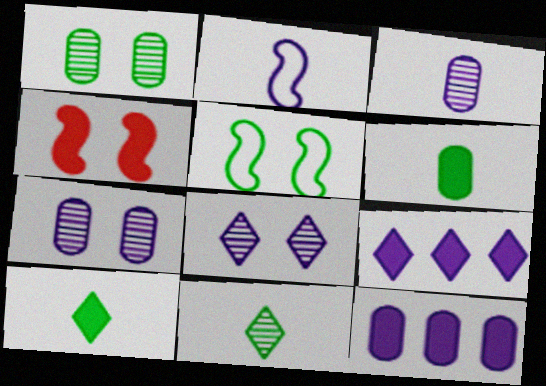[[2, 7, 9], 
[2, 8, 12], 
[4, 6, 9], 
[4, 10, 12]]